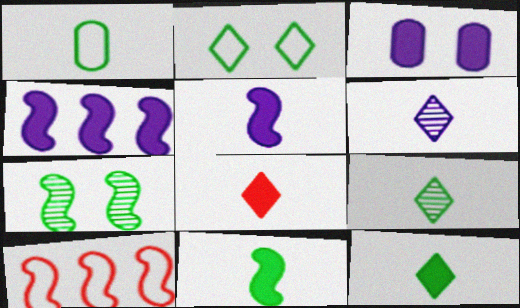[[1, 9, 11], 
[3, 9, 10], 
[5, 7, 10]]